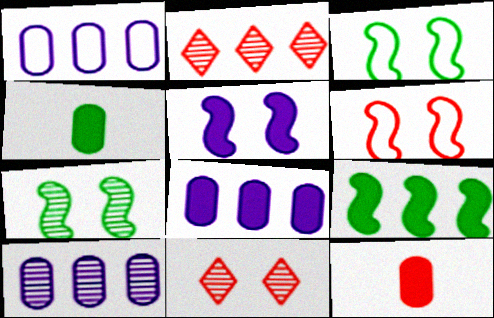[[1, 2, 9], 
[1, 8, 10], 
[2, 6, 12], 
[5, 6, 7]]